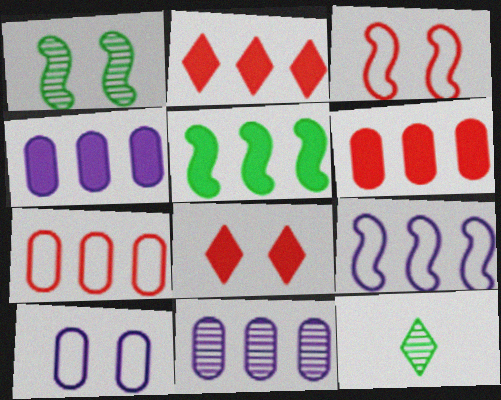[[1, 8, 10], 
[2, 4, 5], 
[3, 4, 12]]